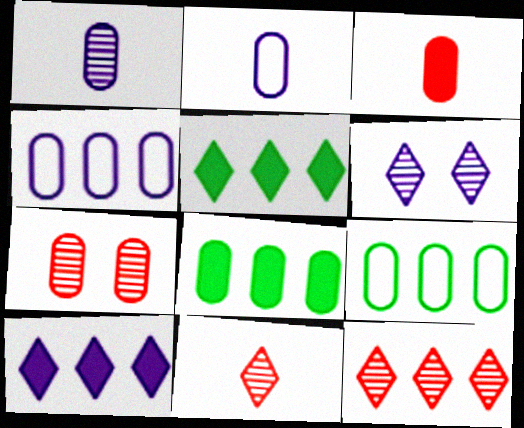[[2, 7, 8]]